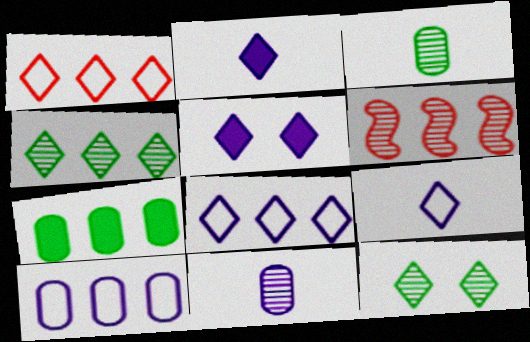[[1, 2, 12], 
[6, 7, 8], 
[6, 11, 12]]